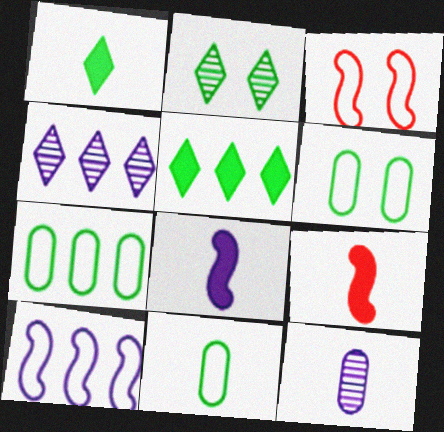[[3, 5, 12], 
[4, 6, 9], 
[6, 7, 11]]